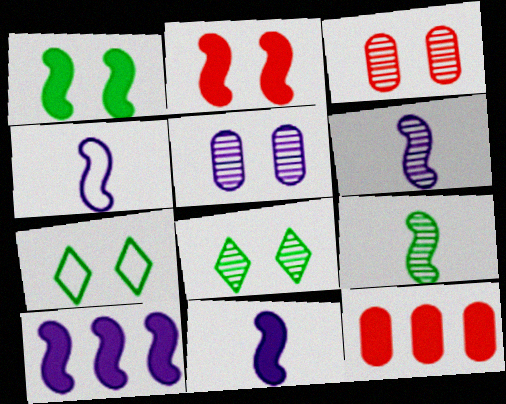[[2, 5, 7], 
[4, 6, 11], 
[4, 8, 12], 
[6, 7, 12]]